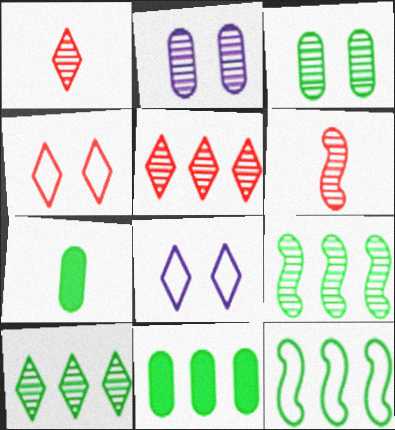[[1, 2, 9], 
[2, 6, 10], 
[6, 8, 11], 
[10, 11, 12]]